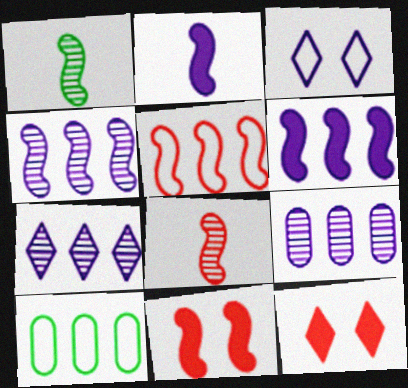[[2, 3, 9], 
[4, 7, 9], 
[5, 8, 11]]